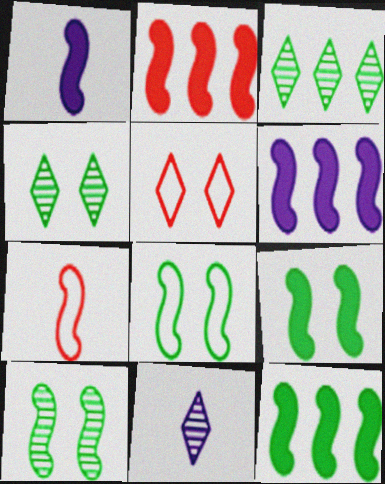[[1, 2, 9], 
[2, 6, 12], 
[6, 7, 10], 
[8, 9, 10]]